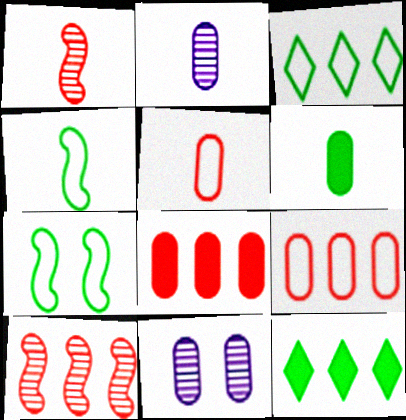[[2, 5, 6], 
[6, 9, 11]]